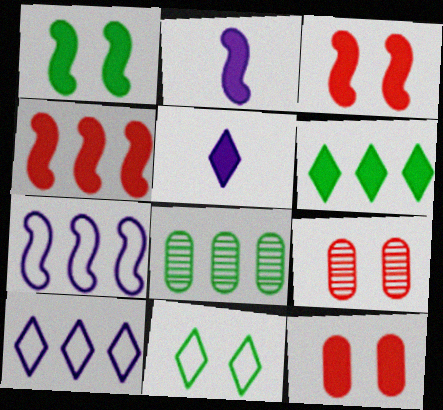[[1, 2, 4], 
[2, 6, 12], 
[4, 8, 10]]